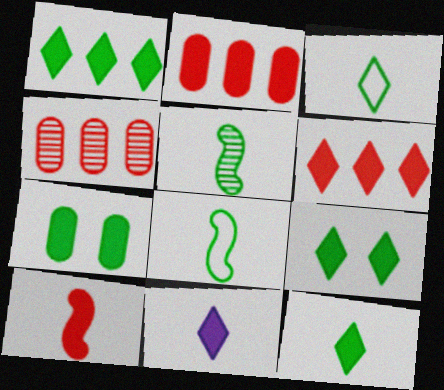[[1, 9, 12], 
[6, 9, 11]]